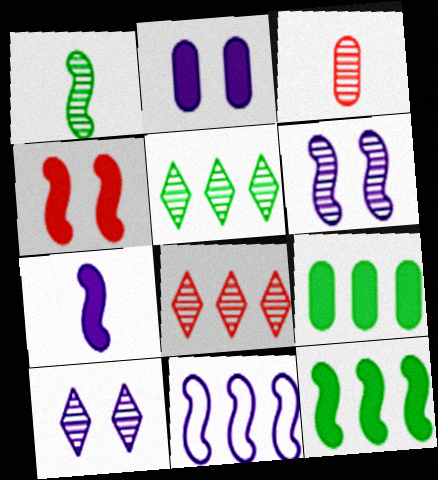[[1, 4, 11], 
[3, 5, 6], 
[4, 7, 12], 
[6, 7, 11], 
[8, 9, 11]]